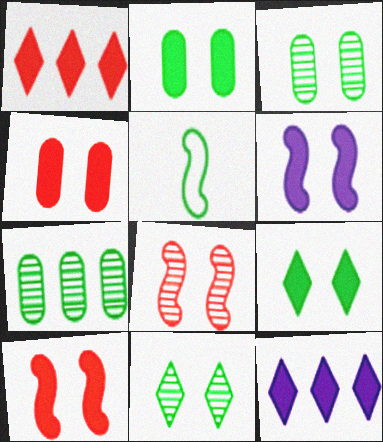[[4, 6, 9], 
[5, 7, 9]]